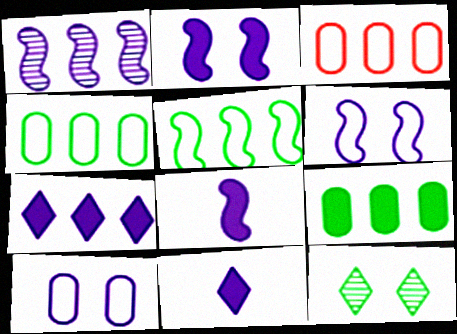[[1, 6, 8], 
[1, 10, 11], 
[3, 8, 12]]